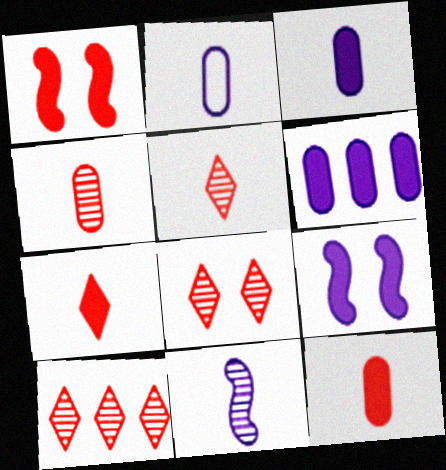[[5, 8, 10]]